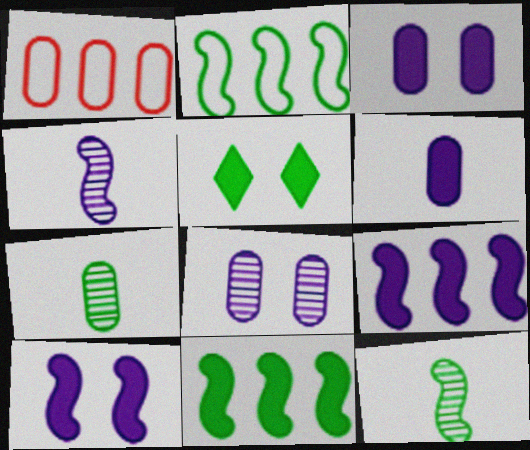[[1, 3, 7], 
[1, 4, 5], 
[2, 5, 7]]